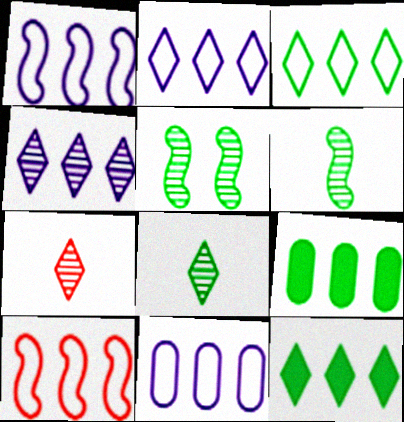[[1, 2, 11], 
[3, 10, 11], 
[4, 9, 10]]